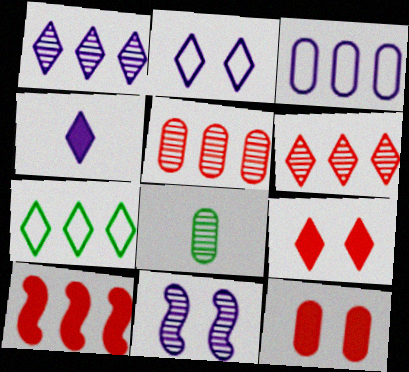[[1, 2, 4], 
[2, 8, 10], 
[3, 4, 11], 
[3, 8, 12], 
[6, 8, 11]]